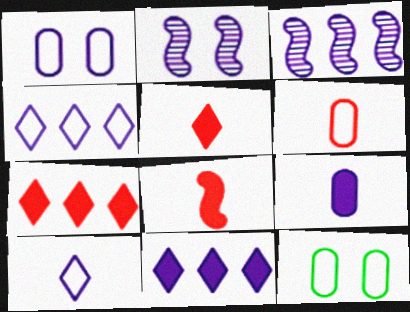[[2, 4, 9], 
[3, 5, 12]]